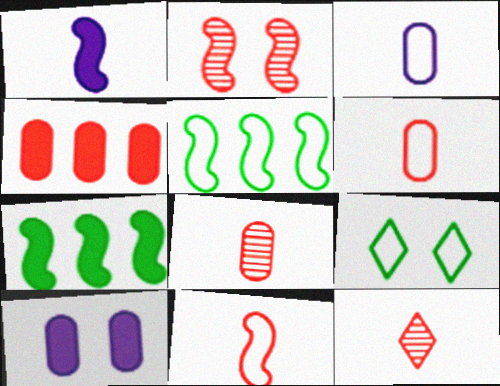[[1, 2, 5], 
[2, 9, 10], 
[5, 10, 12]]